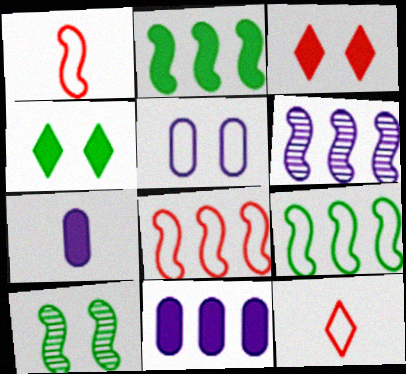[[2, 3, 7], 
[2, 6, 8], 
[3, 5, 10], 
[5, 9, 12], 
[10, 11, 12]]